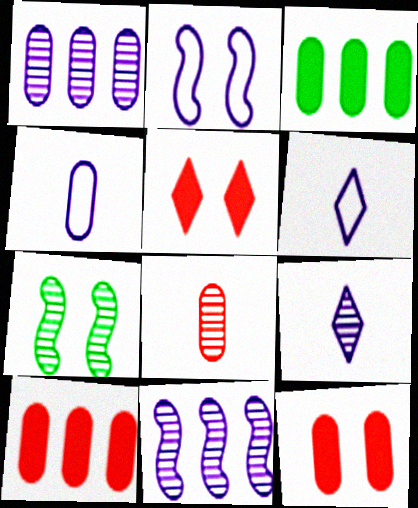[[6, 7, 10]]